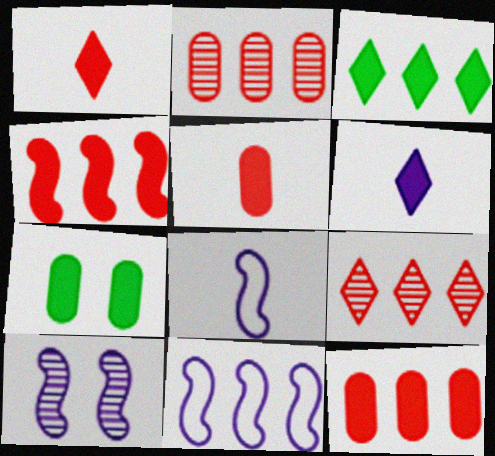[[2, 3, 11], 
[4, 6, 7], 
[7, 8, 9]]